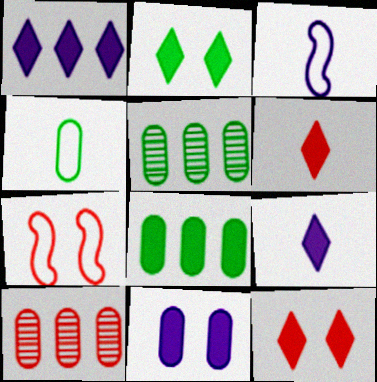[[1, 2, 6], 
[2, 3, 10], 
[3, 5, 12], 
[4, 10, 11], 
[5, 7, 9], 
[6, 7, 10]]